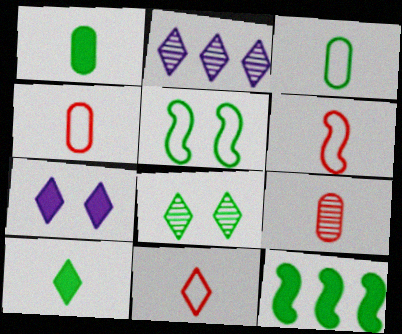[[3, 8, 12], 
[4, 6, 11]]